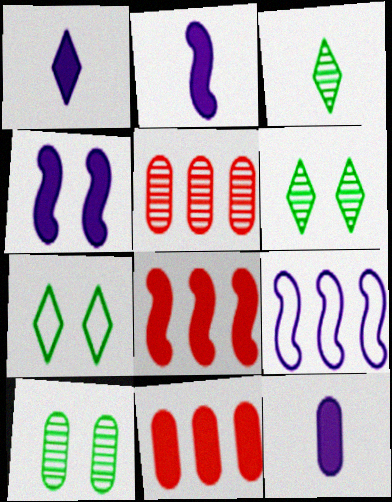[[1, 2, 12], 
[2, 5, 7]]